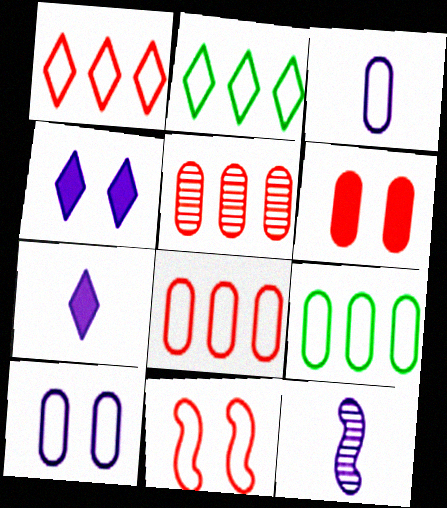[[2, 3, 11], 
[2, 6, 12], 
[3, 7, 12]]